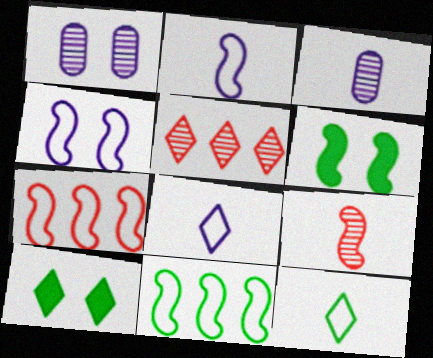[[3, 7, 10], 
[5, 8, 10]]